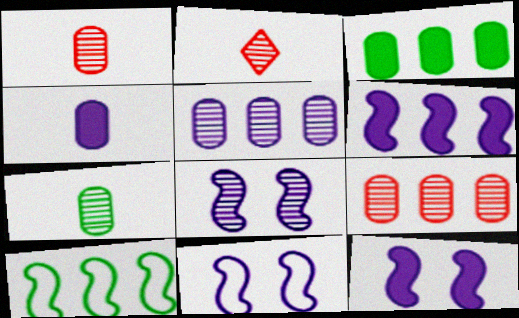[[2, 3, 11], 
[8, 11, 12]]